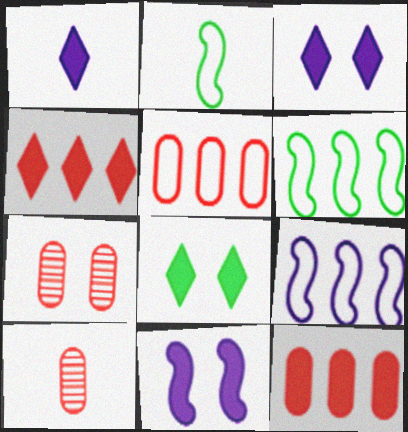[[1, 2, 10], 
[1, 4, 8], 
[1, 6, 7], 
[3, 6, 10], 
[8, 9, 10]]